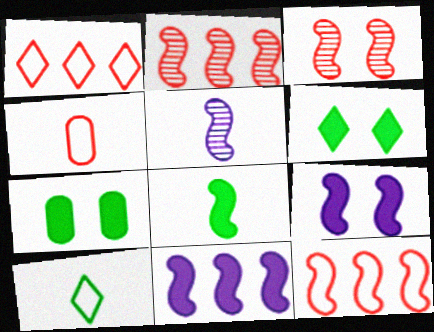[[1, 5, 7]]